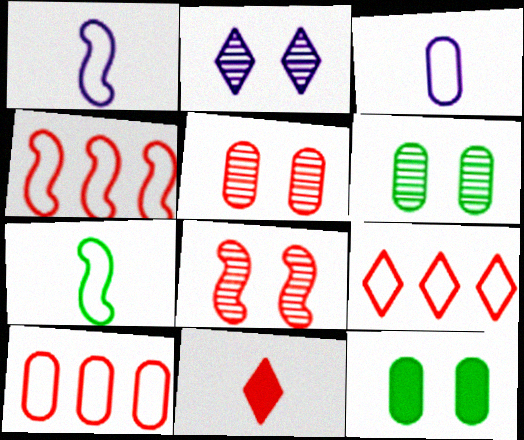[[2, 6, 8], 
[4, 5, 11], 
[4, 9, 10], 
[8, 10, 11]]